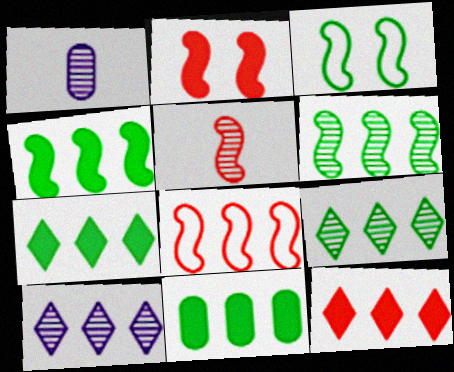[[1, 3, 12], 
[2, 5, 8], 
[4, 7, 11], 
[8, 10, 11]]